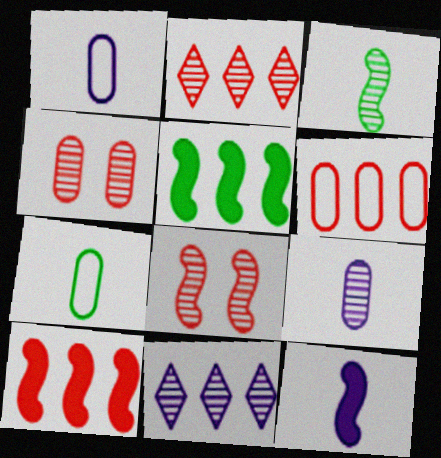[[2, 6, 10], 
[3, 4, 11], 
[5, 6, 11]]